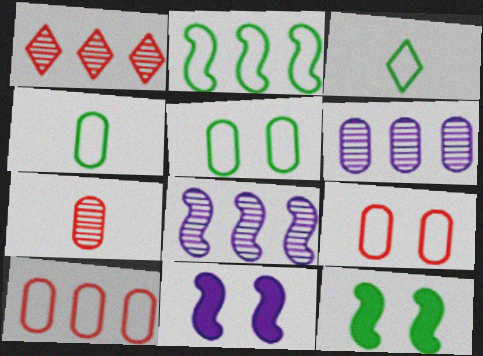[[1, 4, 11], 
[2, 3, 5]]